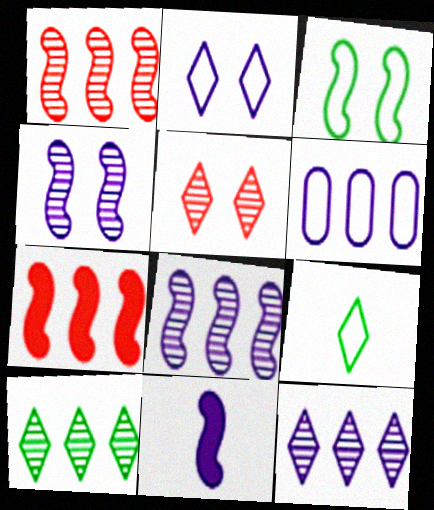[[1, 3, 11], 
[6, 7, 10]]